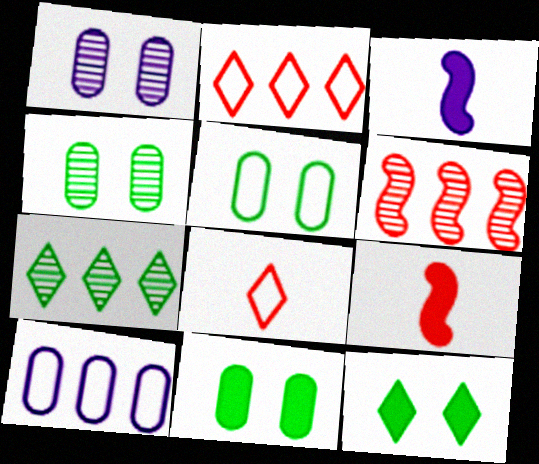[[2, 3, 4], 
[4, 5, 11]]